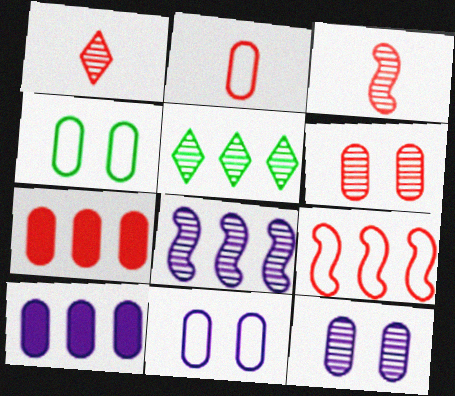[[2, 6, 7], 
[3, 5, 12], 
[5, 9, 10]]